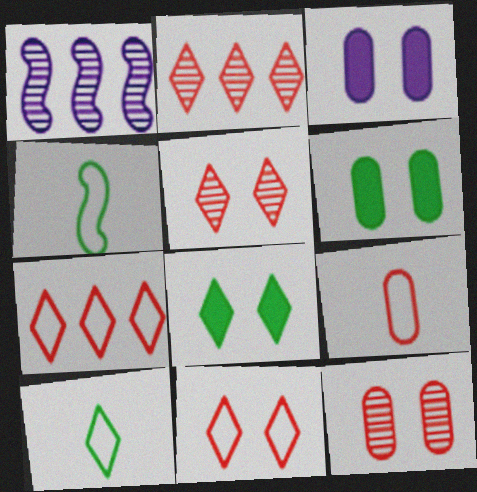[[1, 8, 9], 
[2, 3, 4]]